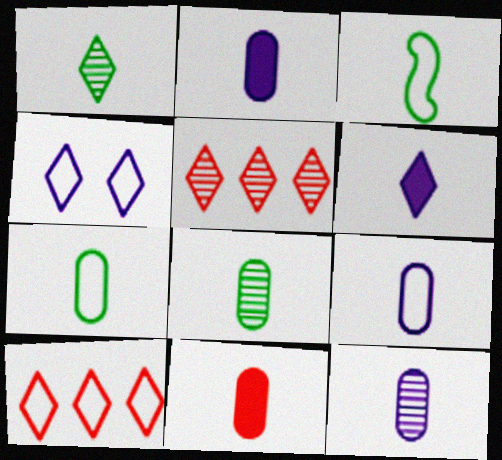[[2, 9, 12], 
[7, 11, 12], 
[8, 9, 11]]